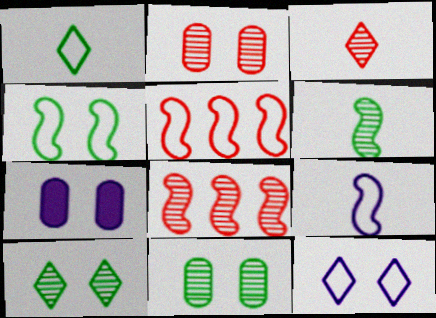[[1, 7, 8], 
[2, 3, 8], 
[4, 5, 9]]